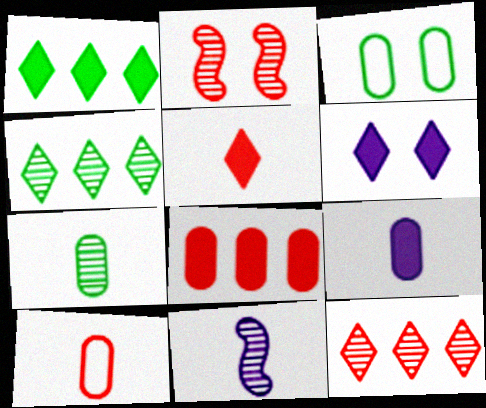[[1, 5, 6], 
[2, 3, 6], 
[7, 9, 10]]